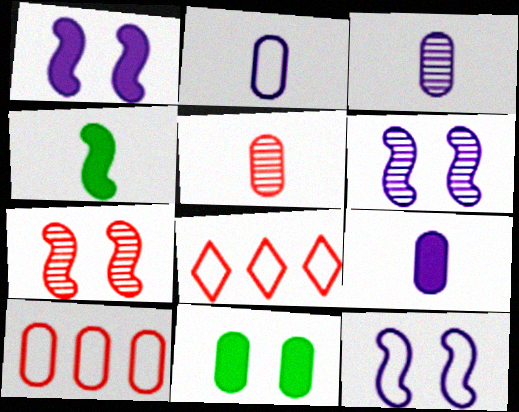[[1, 6, 12], 
[2, 3, 9], 
[3, 10, 11]]